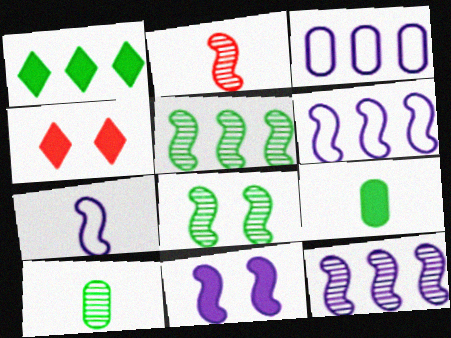[[2, 8, 12], 
[4, 6, 10], 
[7, 11, 12]]